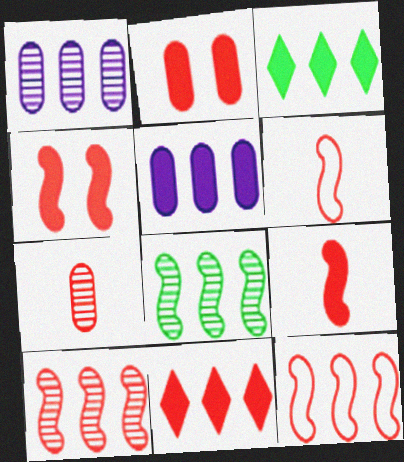[[1, 3, 12], 
[2, 9, 11], 
[4, 6, 10]]